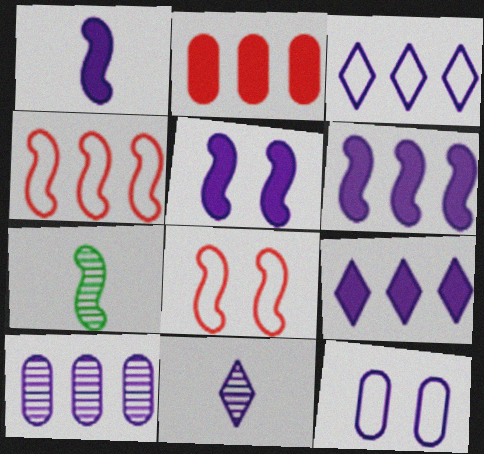[[1, 5, 6], 
[3, 6, 10], 
[4, 5, 7], 
[6, 7, 8], 
[6, 11, 12]]